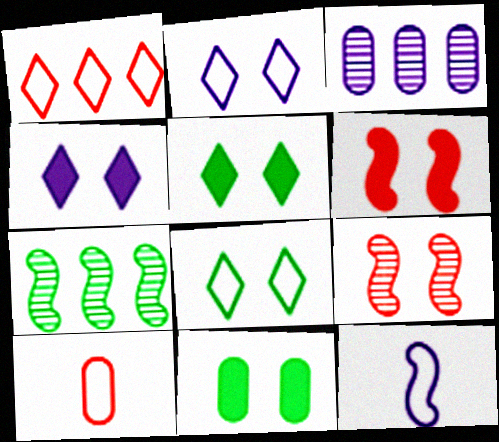[[2, 9, 11], 
[3, 4, 12], 
[3, 10, 11], 
[4, 6, 11], 
[4, 7, 10], 
[6, 7, 12]]